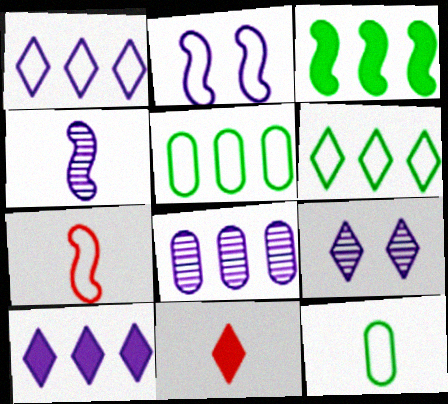[[4, 8, 9], 
[4, 11, 12], 
[6, 9, 11]]